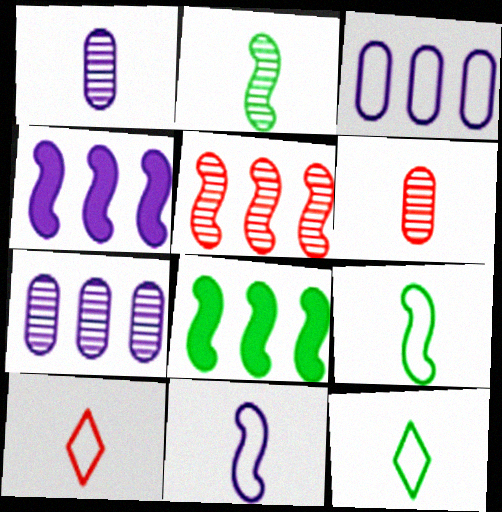[]